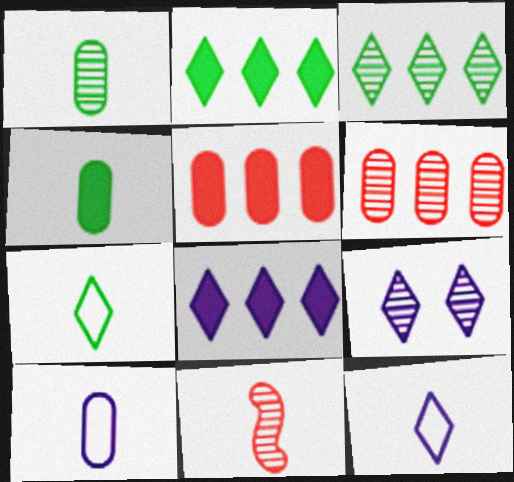[[4, 11, 12], 
[8, 9, 12]]